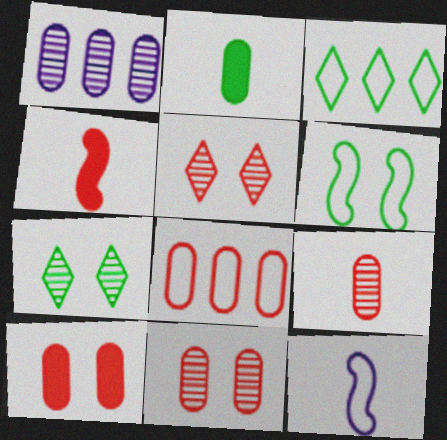[[4, 5, 8], 
[8, 9, 10]]